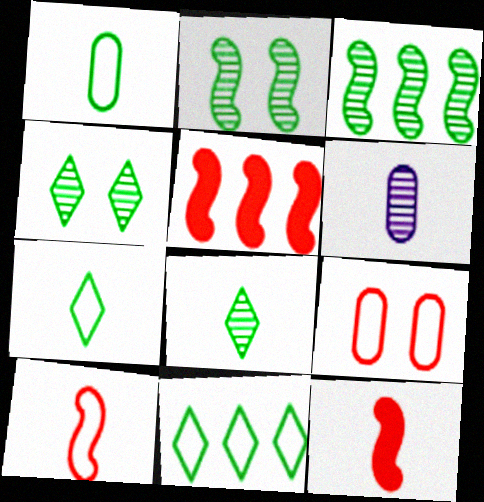[[6, 7, 12]]